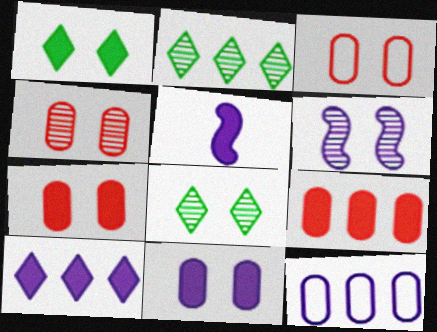[[1, 3, 6], 
[1, 5, 9], 
[2, 3, 5], 
[3, 4, 7], 
[4, 6, 8], 
[5, 10, 11]]